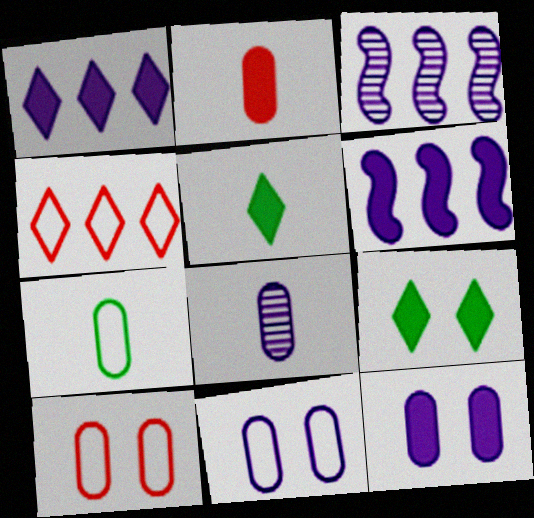[[2, 6, 9], 
[2, 7, 8], 
[3, 5, 10]]